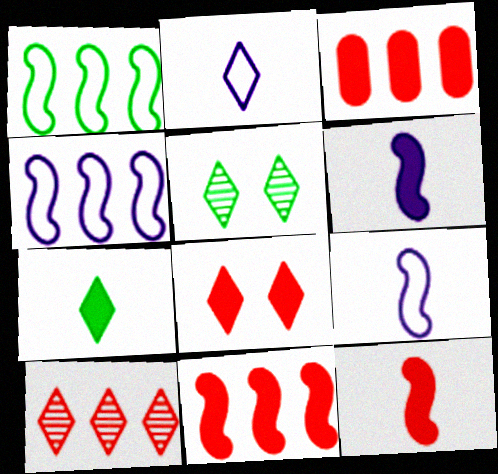[[3, 5, 9], 
[3, 8, 12]]